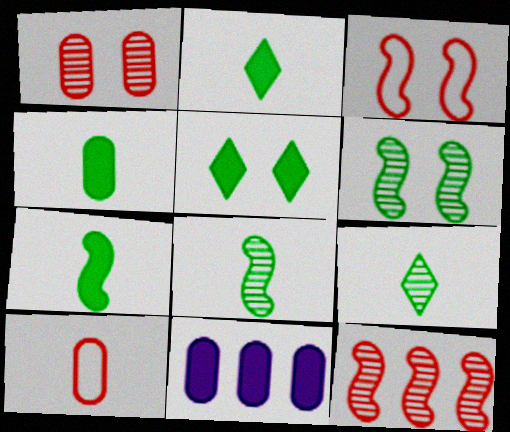[[2, 4, 7], 
[3, 9, 11]]